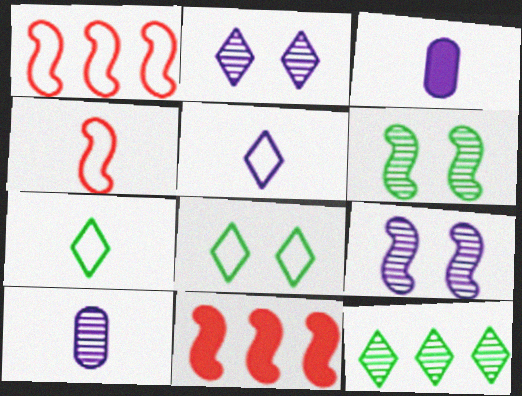[[8, 10, 11]]